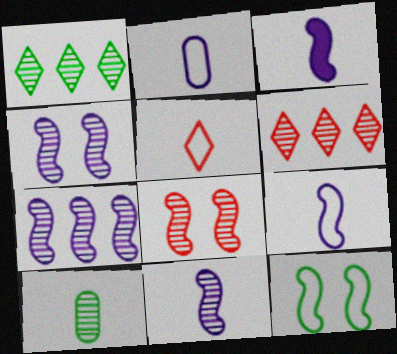[[3, 5, 10], 
[3, 9, 11], 
[4, 6, 10], 
[4, 7, 11]]